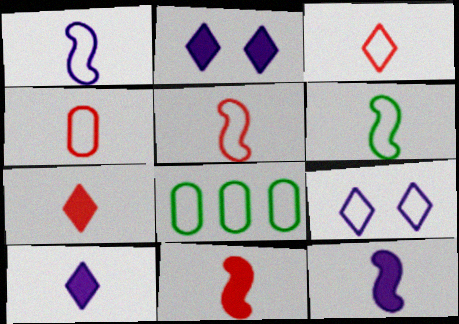[[1, 5, 6], 
[3, 4, 5], 
[5, 8, 9]]